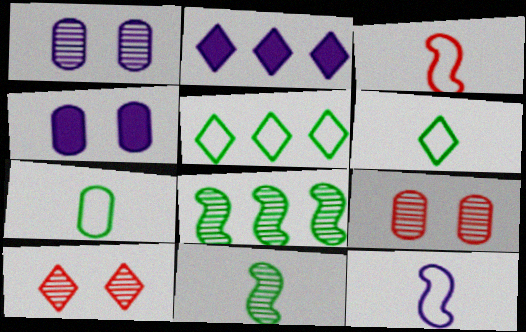[[1, 2, 12], 
[2, 6, 10]]